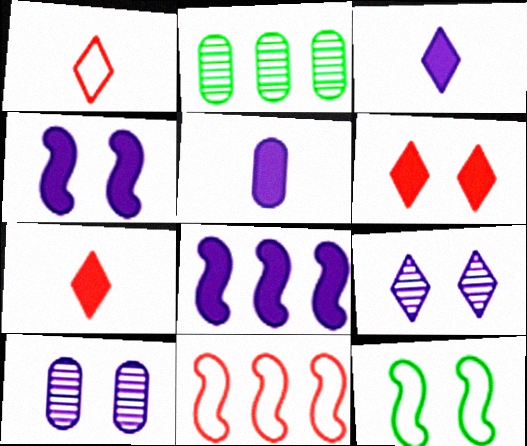[[1, 2, 4], 
[6, 10, 12]]